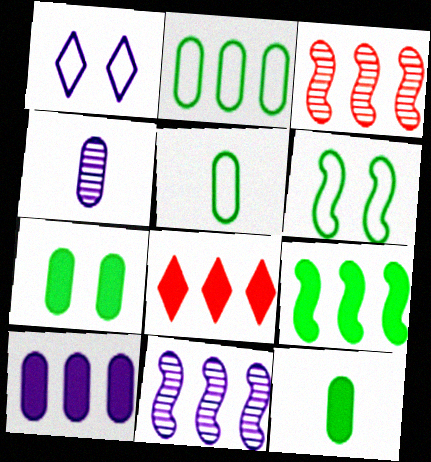[[1, 3, 12], 
[2, 8, 11], 
[4, 6, 8], 
[8, 9, 10]]